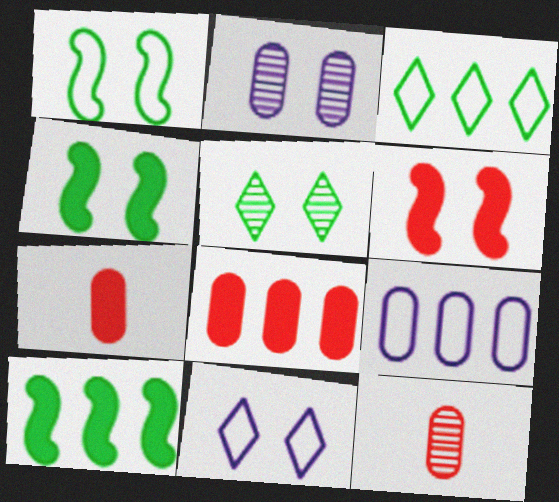[[10, 11, 12]]